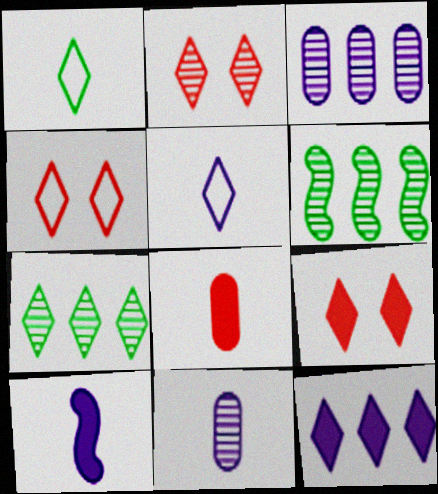[[1, 2, 12], 
[2, 4, 9], 
[2, 6, 11], 
[5, 7, 9], 
[5, 10, 11]]